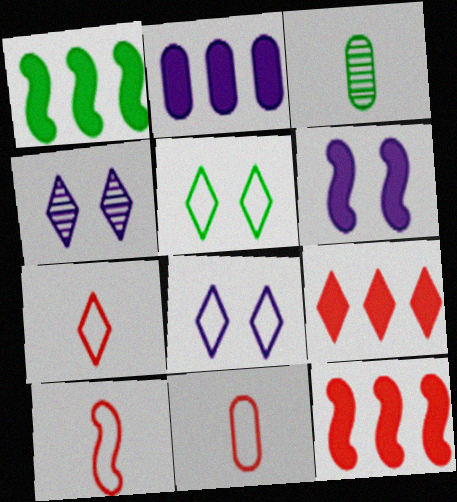[[1, 2, 9], 
[1, 3, 5], 
[1, 4, 11], 
[3, 8, 12], 
[7, 10, 11]]